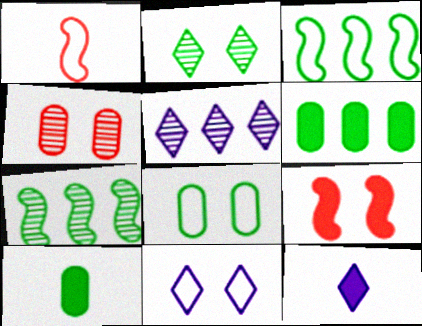[[2, 3, 10], 
[3, 4, 12], 
[5, 11, 12], 
[6, 9, 12]]